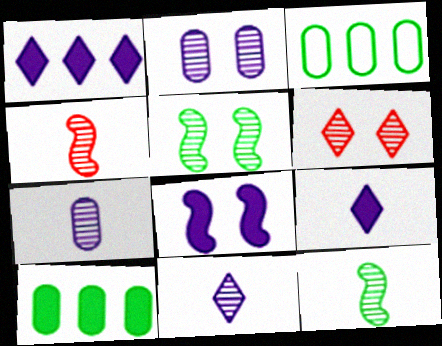[[2, 5, 6]]